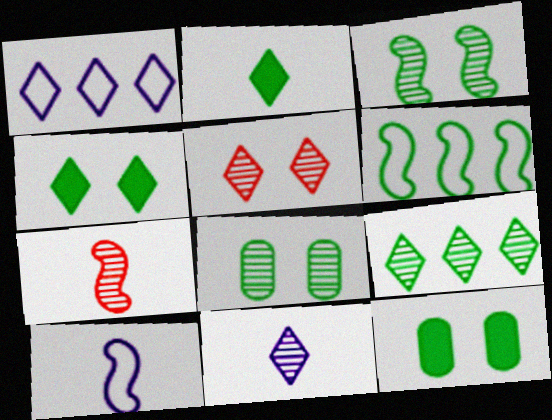[[1, 2, 5], 
[1, 7, 12], 
[2, 6, 8], 
[5, 9, 11]]